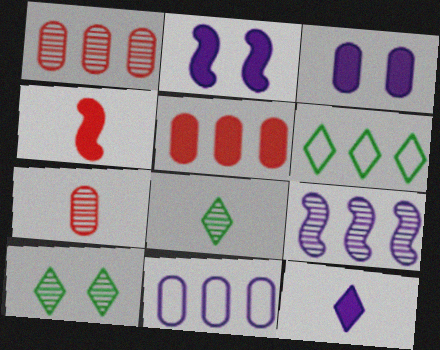[[2, 6, 7], 
[4, 10, 11], 
[5, 6, 9], 
[7, 9, 10]]